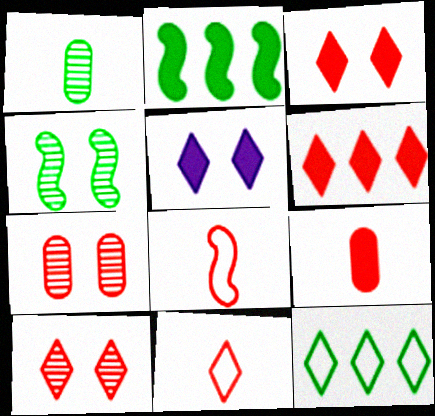[[2, 5, 9], 
[6, 7, 8], 
[6, 10, 11]]